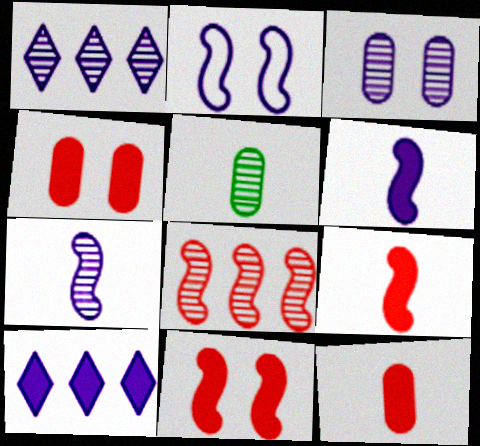[[1, 3, 7]]